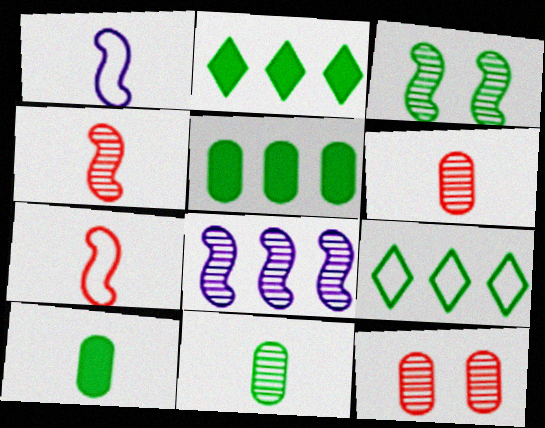[[1, 2, 12], 
[3, 4, 8], 
[3, 9, 10]]